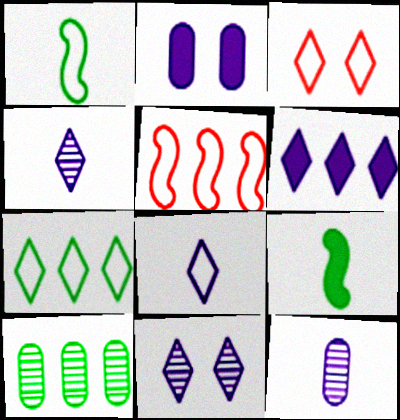[[3, 7, 8], 
[5, 6, 10], 
[6, 8, 11]]